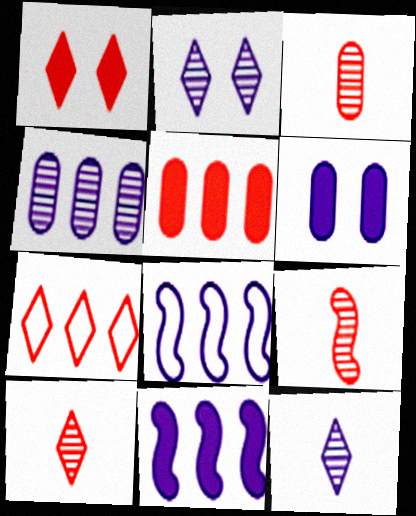[[1, 7, 10], 
[3, 9, 10], 
[6, 8, 12]]